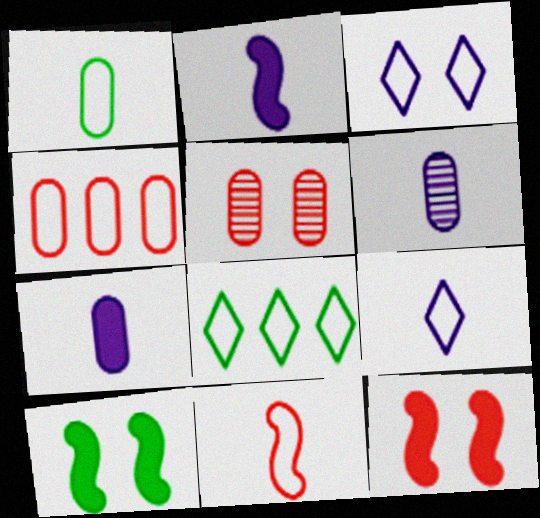[[1, 9, 11], 
[2, 5, 8], 
[2, 6, 9], 
[3, 5, 10], 
[6, 8, 12]]